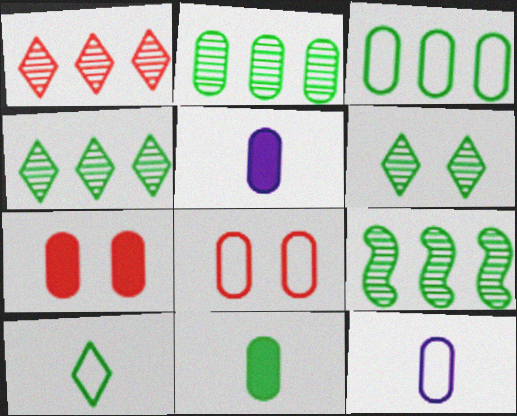[[2, 4, 9], 
[2, 5, 8], 
[2, 7, 12], 
[3, 8, 12]]